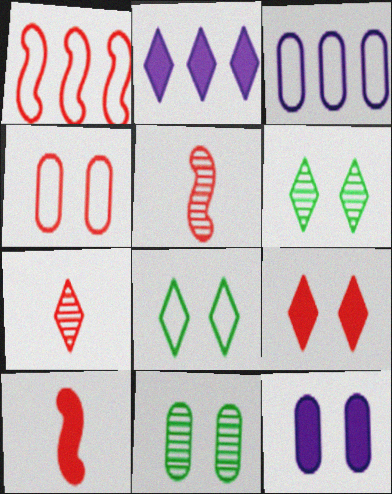[[2, 7, 8], 
[3, 6, 10], 
[4, 11, 12]]